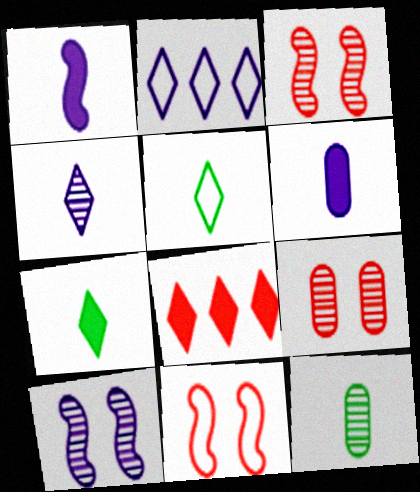[[2, 6, 10]]